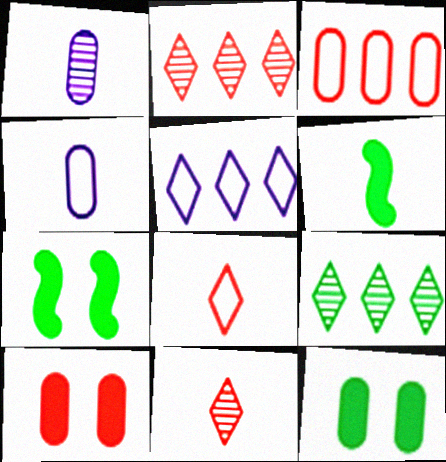[[1, 3, 12], 
[1, 6, 8], 
[2, 4, 7], 
[4, 6, 11]]